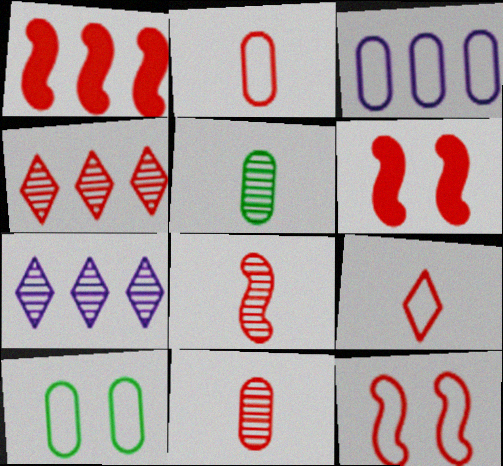[[1, 8, 12], 
[2, 3, 10], 
[2, 4, 6]]